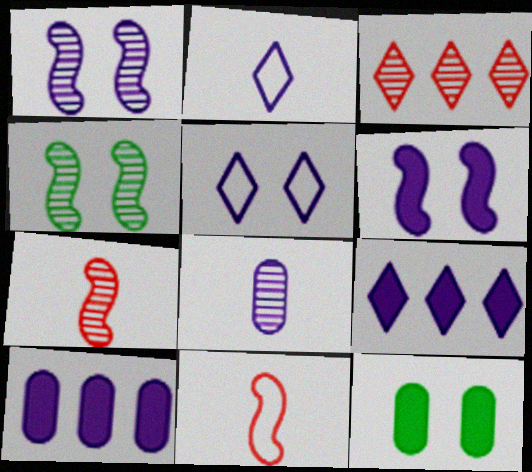[[1, 2, 10], 
[3, 4, 8]]